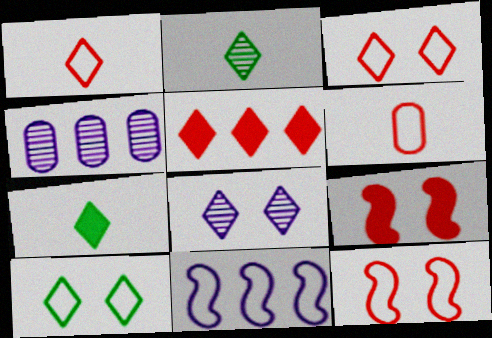[[4, 7, 12], 
[6, 10, 11]]